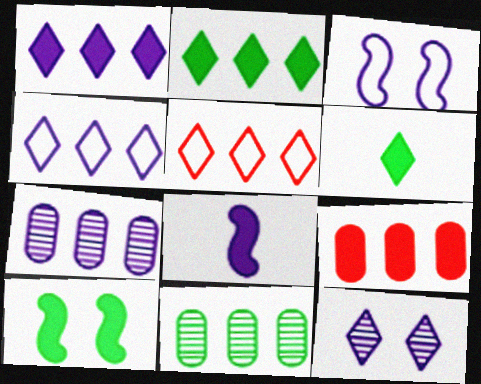[[5, 6, 12]]